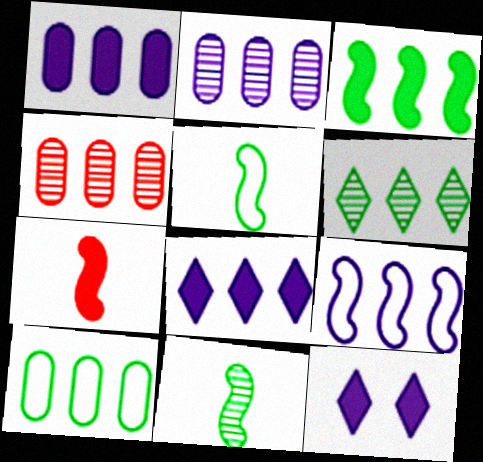[[1, 4, 10], 
[2, 8, 9], 
[3, 6, 10], 
[4, 5, 12]]